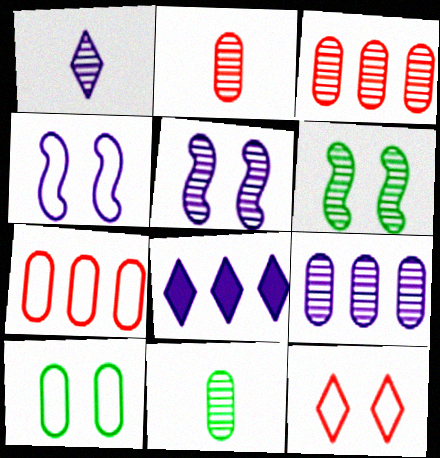[[1, 3, 6], 
[1, 5, 9], 
[4, 10, 12]]